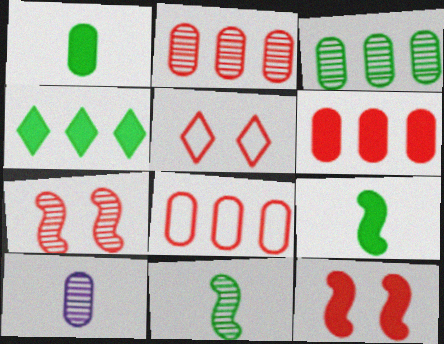[[2, 6, 8]]